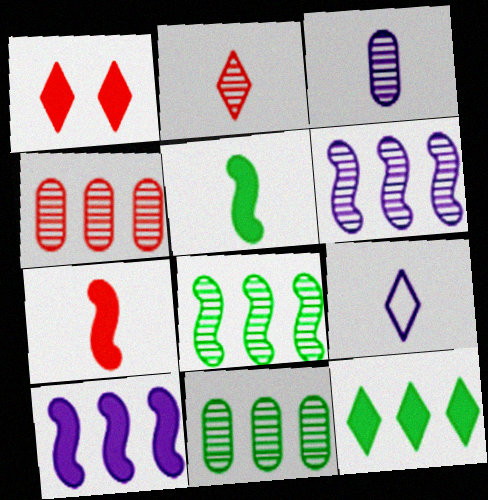[]